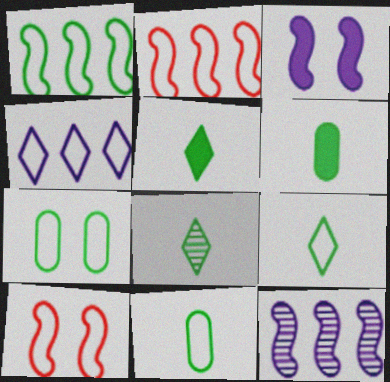[[1, 7, 9], 
[4, 10, 11], 
[5, 8, 9]]